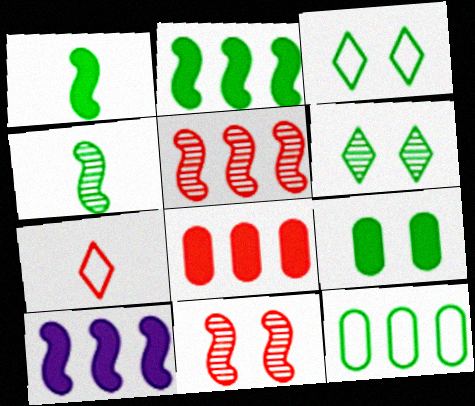[[1, 6, 12], 
[7, 8, 11]]